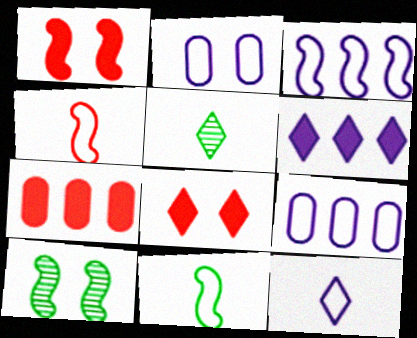[[1, 5, 9], 
[2, 3, 12], 
[2, 8, 10], 
[7, 10, 12]]